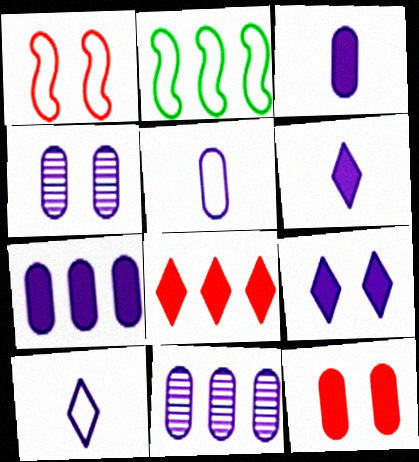[[2, 8, 11], 
[4, 5, 7]]